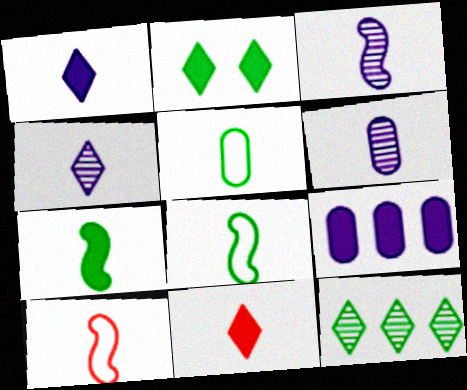[[3, 4, 6], 
[3, 5, 11], 
[3, 7, 10], 
[6, 8, 11]]